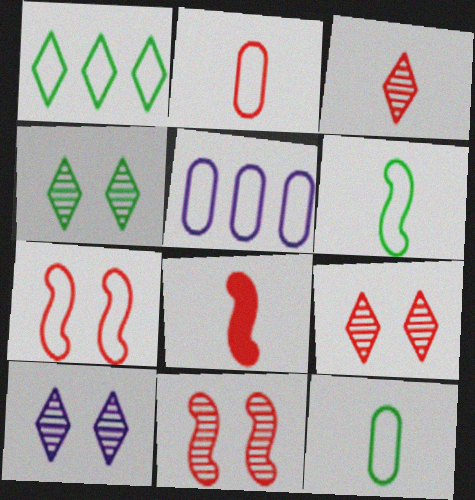[[2, 3, 8], 
[4, 5, 8], 
[4, 9, 10]]